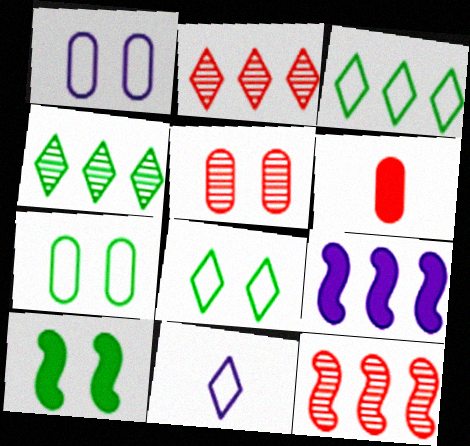[]